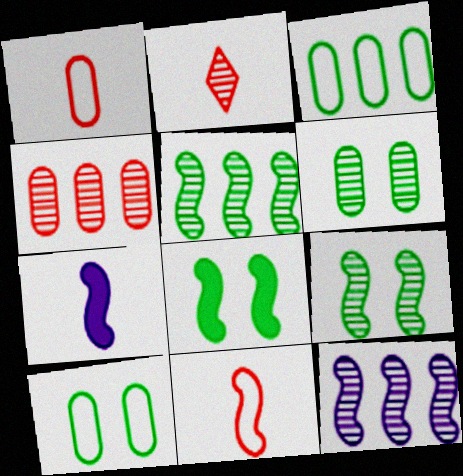[[2, 6, 12], 
[8, 11, 12]]